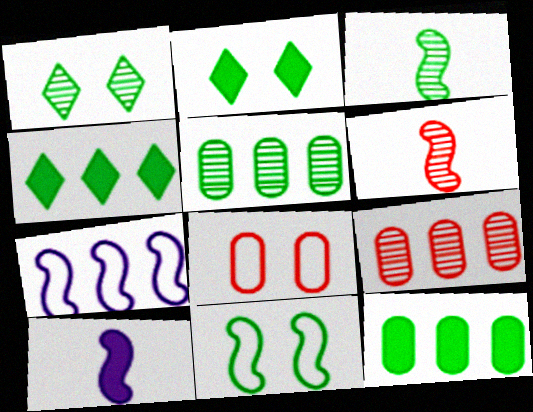[[1, 3, 5], 
[4, 7, 9]]